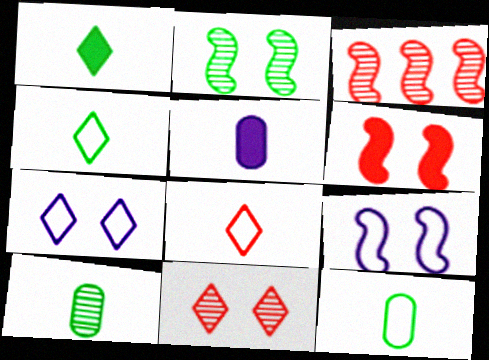[[2, 6, 9]]